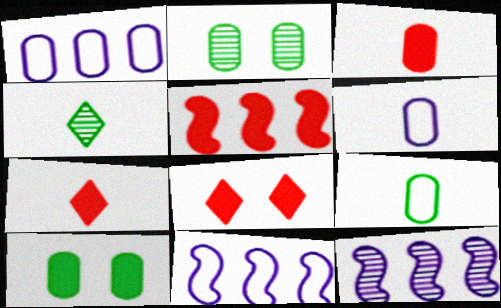[[1, 2, 3], 
[2, 7, 11], 
[3, 5, 8], 
[8, 9, 12]]